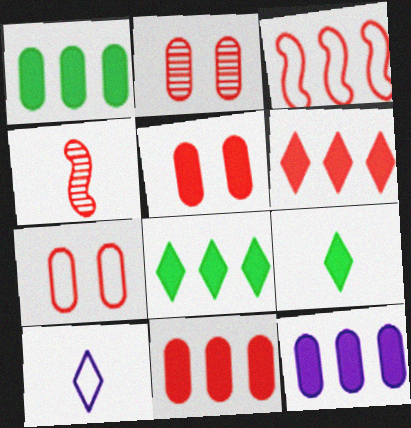[[1, 11, 12], 
[2, 5, 7], 
[4, 6, 7]]